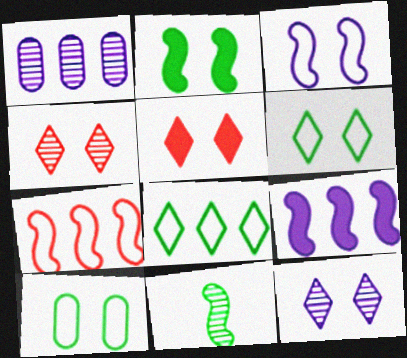[[1, 4, 11], 
[5, 6, 12]]